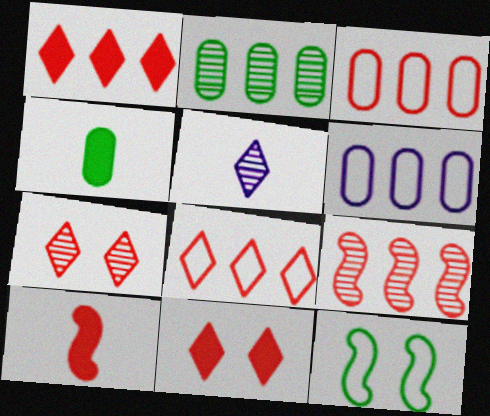[[1, 3, 9], 
[3, 7, 10]]